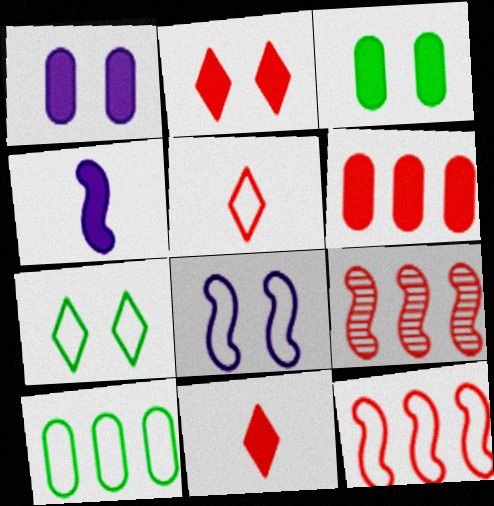[[5, 8, 10]]